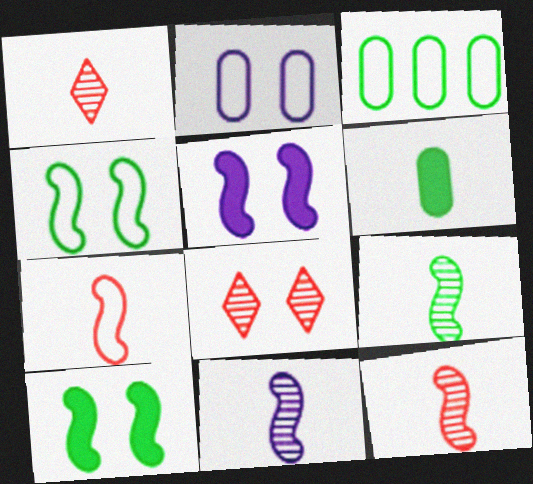[[1, 3, 5], 
[2, 8, 10], 
[9, 11, 12]]